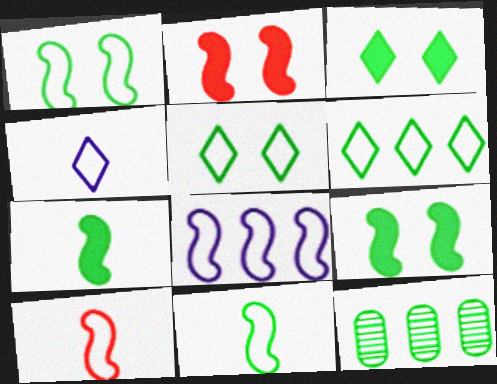[[1, 8, 10], 
[2, 4, 12], 
[3, 11, 12], 
[5, 7, 12]]